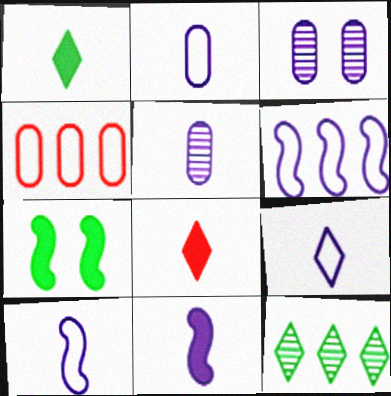[[2, 9, 10], 
[5, 9, 11]]